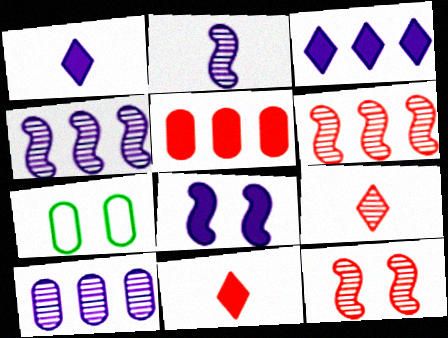[[1, 6, 7], 
[4, 7, 11]]